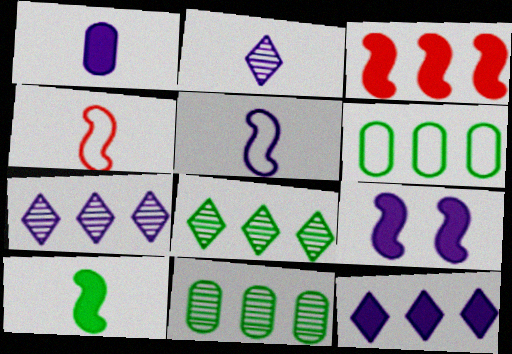[[1, 2, 5], 
[1, 9, 12], 
[3, 6, 7], 
[3, 9, 10]]